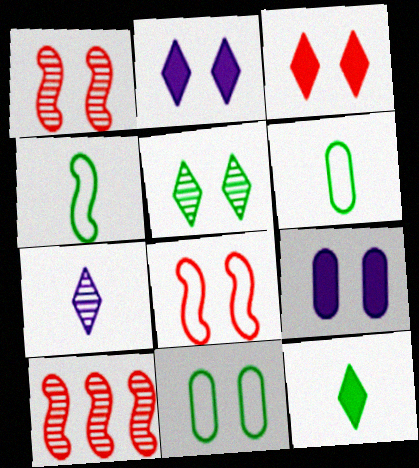[[1, 2, 11], 
[2, 6, 10], 
[5, 8, 9]]